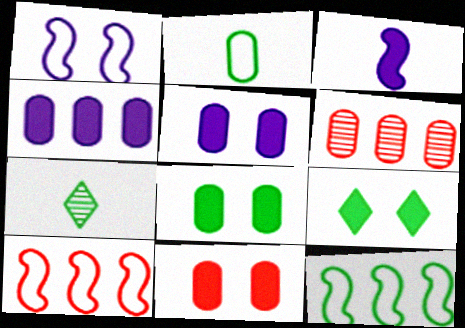[[2, 5, 6], 
[5, 7, 10], 
[5, 8, 11], 
[7, 8, 12]]